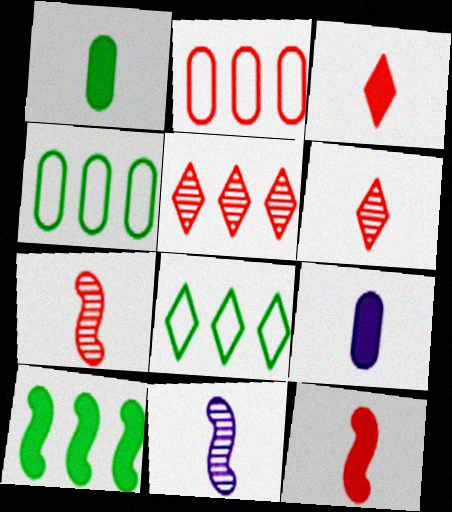[]